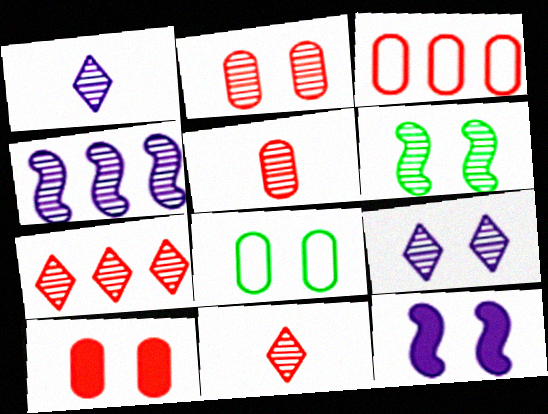[[2, 6, 9], 
[3, 5, 10]]